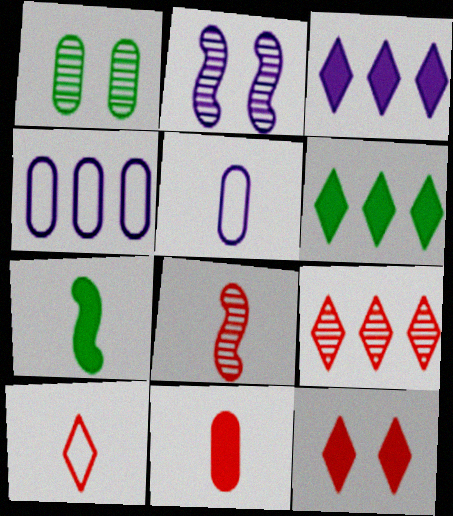[[1, 4, 11], 
[2, 3, 5], 
[8, 10, 11], 
[9, 10, 12]]